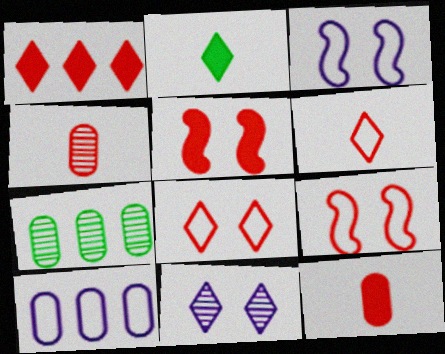[[1, 4, 9], 
[1, 5, 12]]